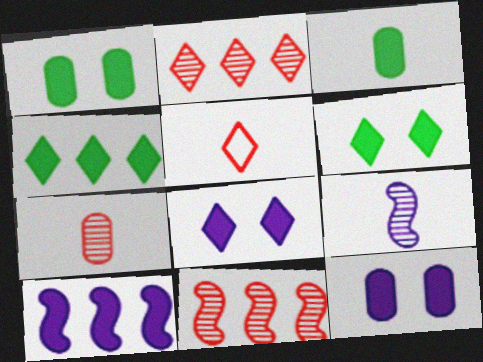[[3, 5, 9]]